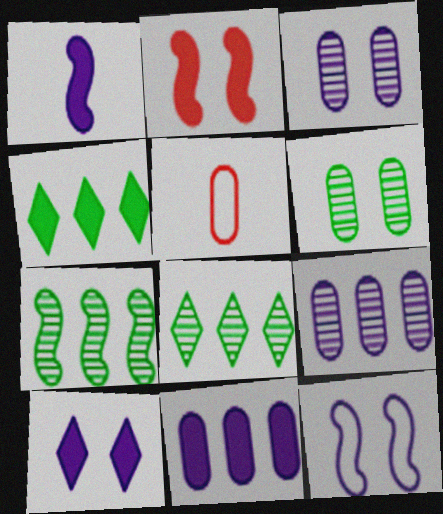[[1, 10, 11], 
[3, 10, 12], 
[5, 6, 11], 
[5, 7, 10]]